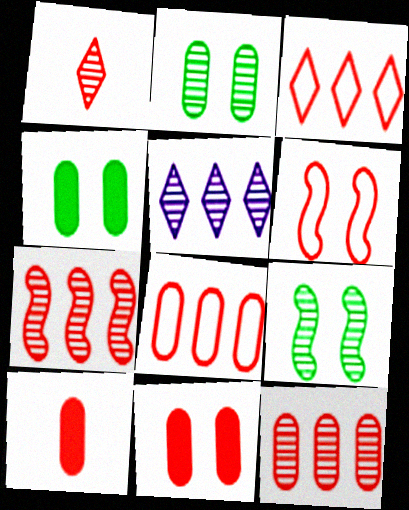[]